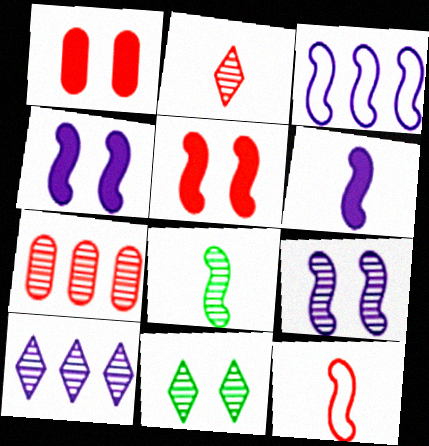[[2, 10, 11], 
[3, 5, 8], 
[3, 6, 9], 
[6, 8, 12]]